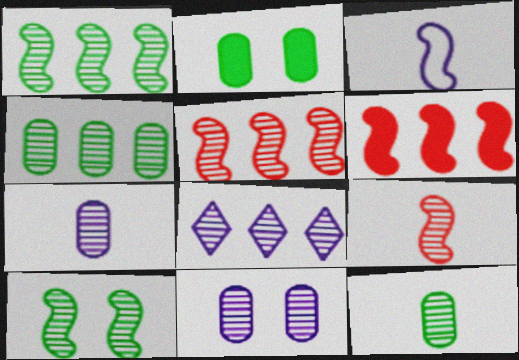[[3, 6, 10], 
[4, 5, 8]]